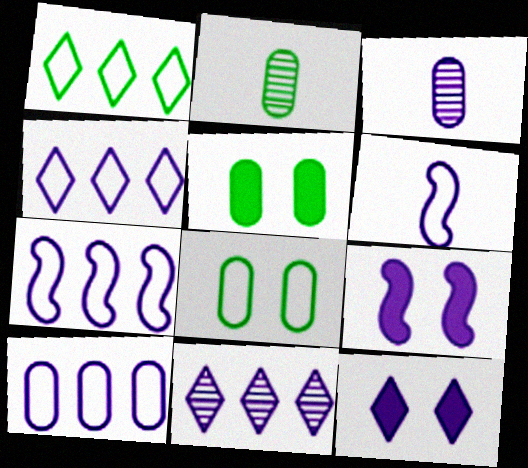[[3, 4, 9], 
[3, 7, 12], 
[4, 7, 10]]